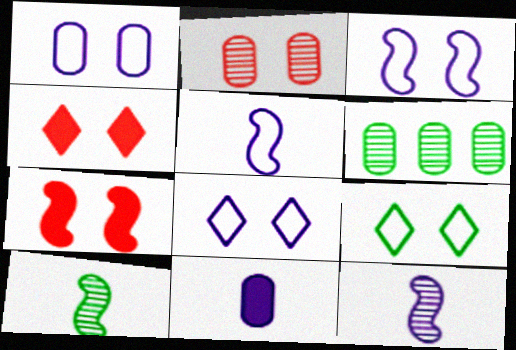[[1, 3, 8], 
[4, 5, 6]]